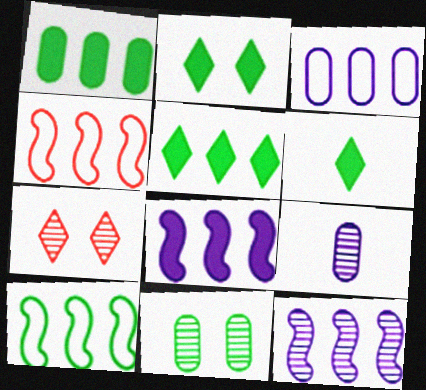[[2, 4, 9], 
[2, 5, 6], 
[6, 10, 11]]